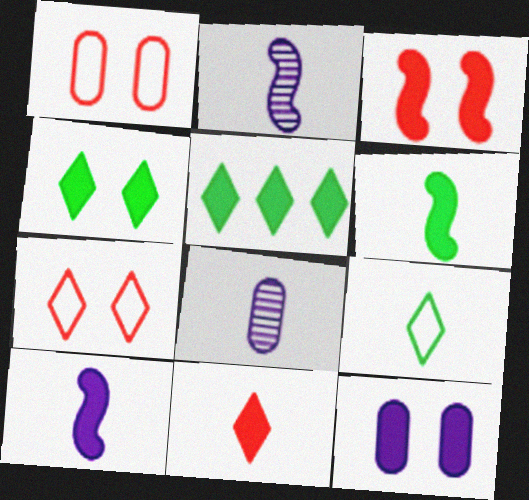[[1, 2, 5], 
[3, 4, 12]]